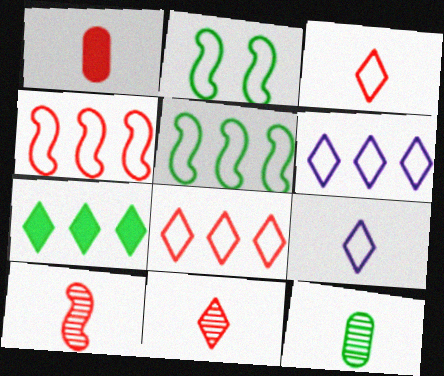[[1, 3, 10], 
[2, 7, 12]]